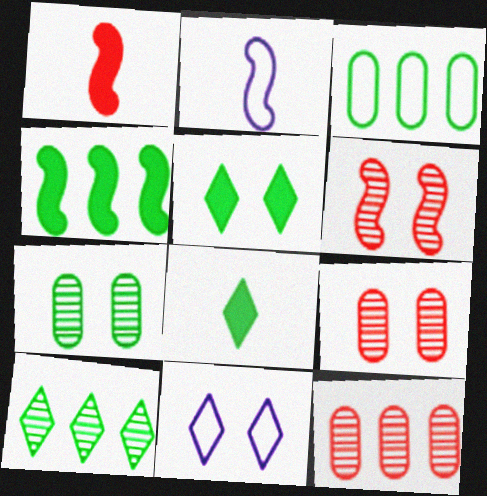[[2, 4, 6], 
[2, 5, 12], 
[3, 4, 10]]